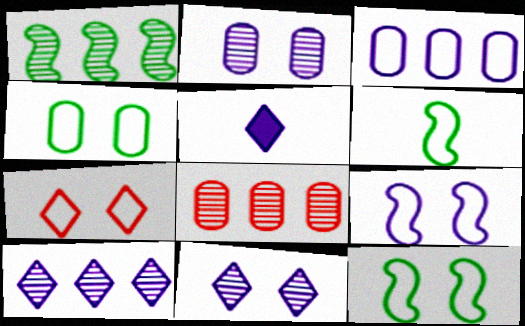[[1, 8, 10], 
[3, 6, 7], 
[4, 7, 9], 
[5, 8, 12]]